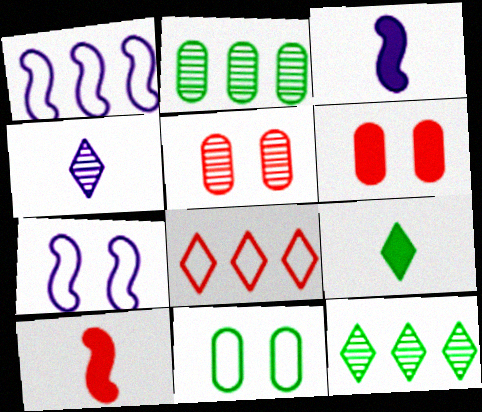[[1, 5, 9], 
[5, 8, 10]]